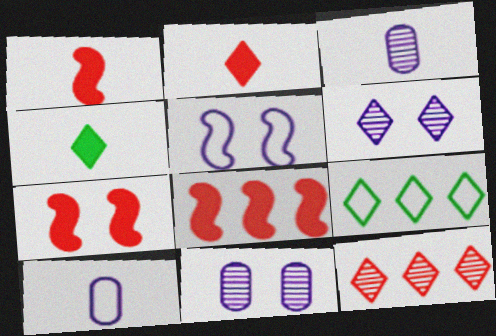[[1, 7, 8], 
[1, 9, 11], 
[2, 6, 9], 
[3, 7, 9]]